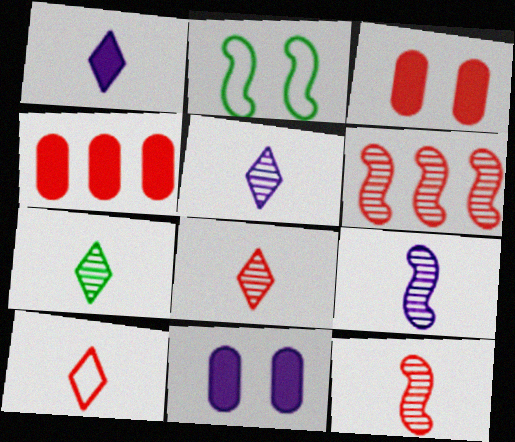[[1, 7, 10], 
[2, 4, 5], 
[3, 6, 10], 
[5, 7, 8]]